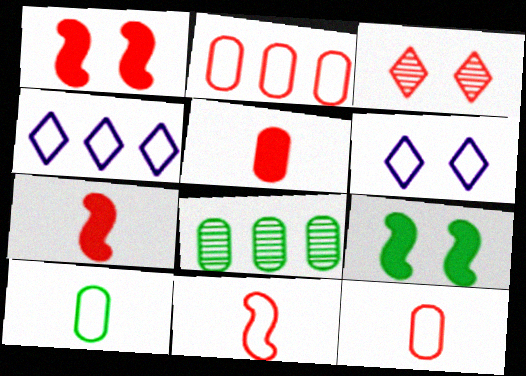[[2, 3, 7], 
[6, 7, 8]]